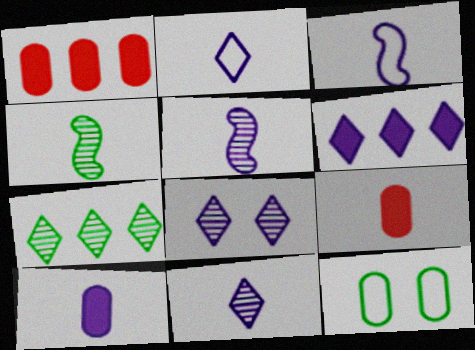[[2, 4, 9], 
[2, 5, 10], 
[2, 6, 8], 
[3, 10, 11]]